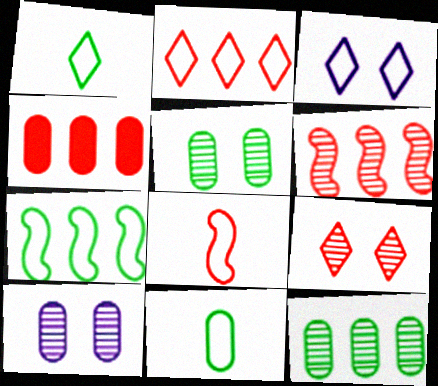[[1, 2, 3], 
[2, 4, 6], 
[4, 8, 9], 
[4, 10, 11]]